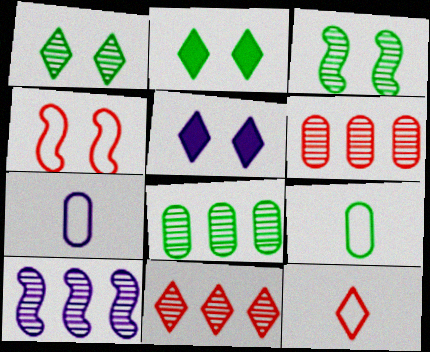[[5, 7, 10], 
[8, 10, 11]]